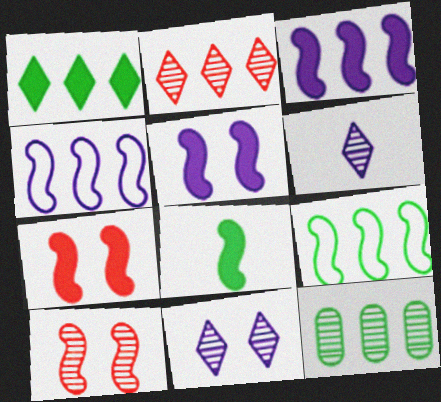[[1, 9, 12], 
[3, 7, 8], 
[4, 8, 10], 
[6, 10, 12]]